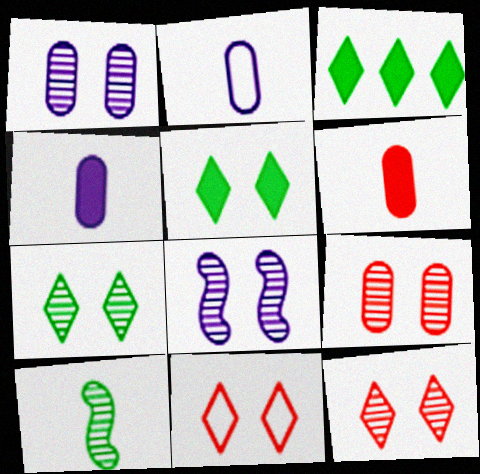[[7, 8, 9]]